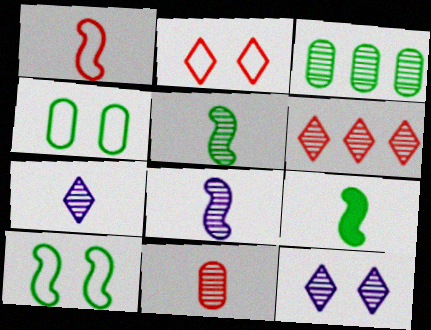[[1, 8, 9], 
[5, 7, 11]]